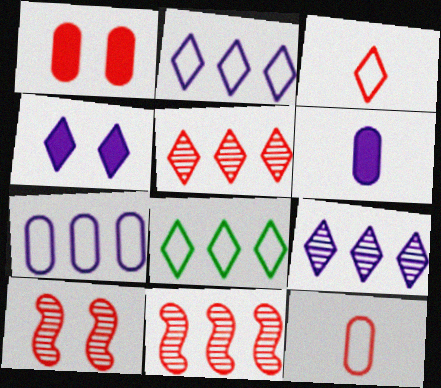[[1, 3, 11], 
[6, 8, 10]]